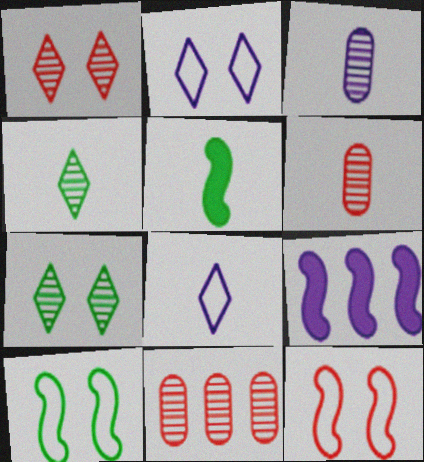[[2, 3, 9], 
[2, 5, 11], 
[5, 6, 8]]